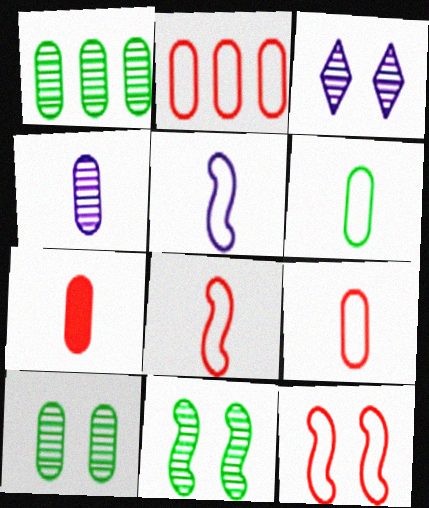[[4, 6, 7]]